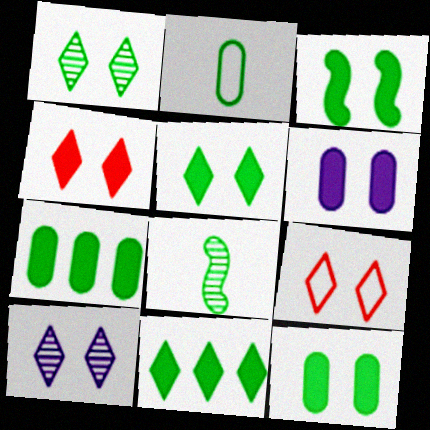[[3, 4, 6], 
[3, 5, 12], 
[5, 9, 10]]